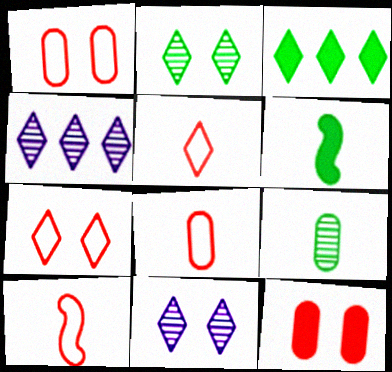[[1, 4, 6], 
[3, 5, 11], 
[5, 8, 10]]